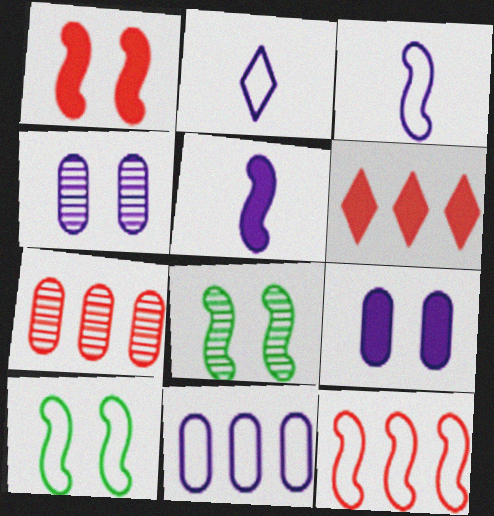[[3, 10, 12], 
[5, 8, 12], 
[6, 7, 12]]